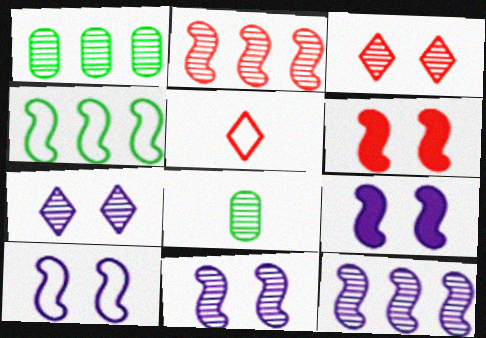[[1, 5, 9], 
[2, 7, 8], 
[3, 8, 12], 
[9, 10, 11]]